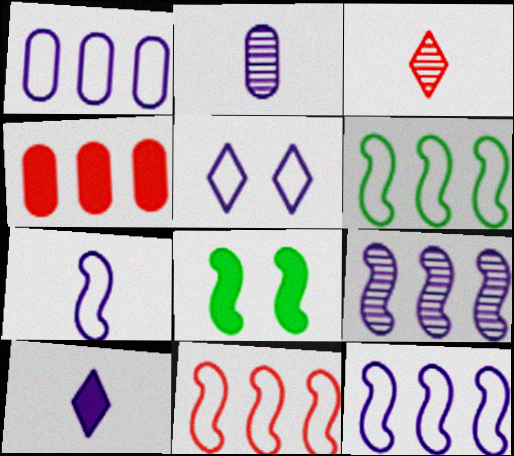[[1, 3, 8], 
[1, 5, 7], 
[2, 7, 10], 
[4, 8, 10], 
[6, 11, 12]]